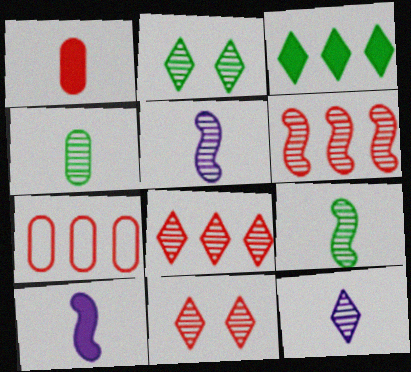[[2, 7, 10], 
[2, 8, 12]]